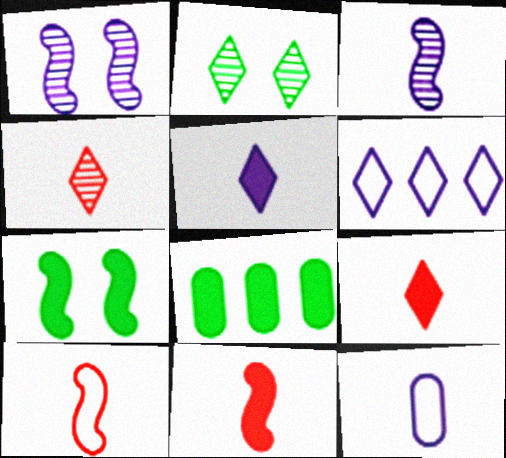[[2, 6, 9], 
[3, 5, 12]]